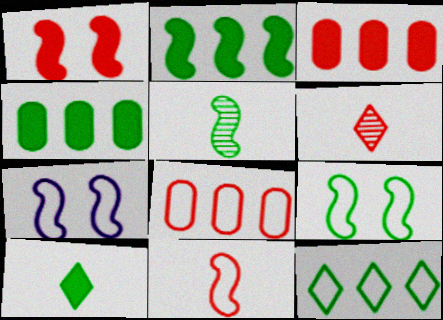[[1, 6, 8], 
[2, 5, 9], 
[4, 6, 7]]